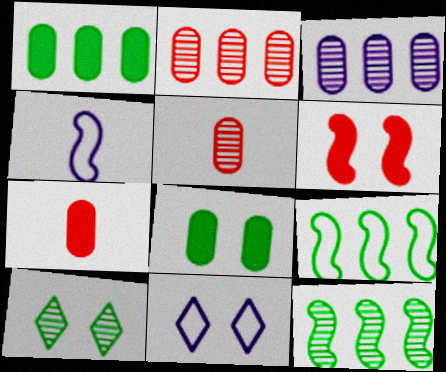[[4, 6, 12], 
[7, 11, 12]]